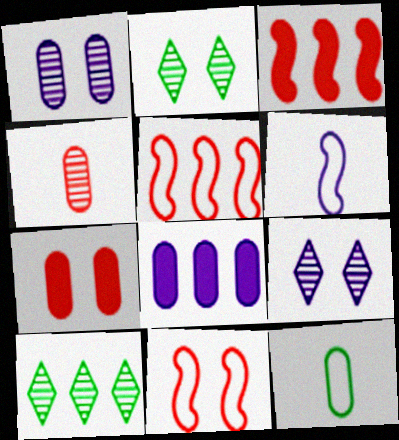[[3, 9, 12], 
[5, 8, 10], 
[6, 7, 10], 
[6, 8, 9]]